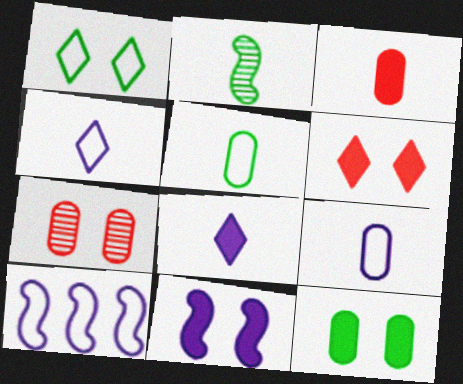[[1, 7, 11], 
[2, 3, 4], 
[6, 11, 12]]